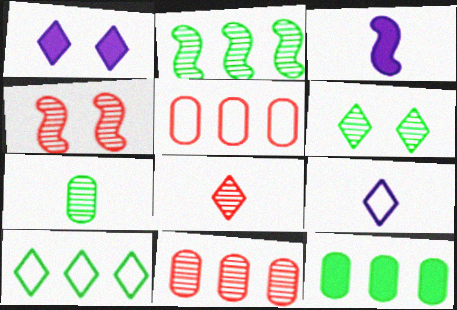[[1, 8, 10], 
[2, 6, 7], 
[2, 10, 12], 
[3, 5, 6], 
[4, 8, 11], 
[4, 9, 12]]